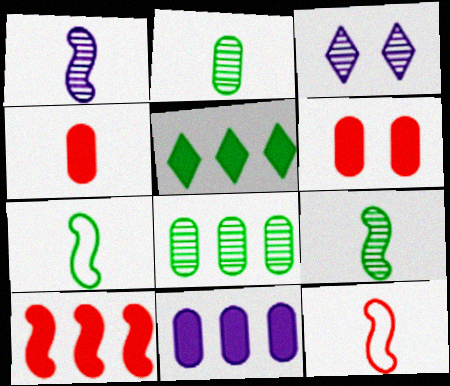[[5, 10, 11]]